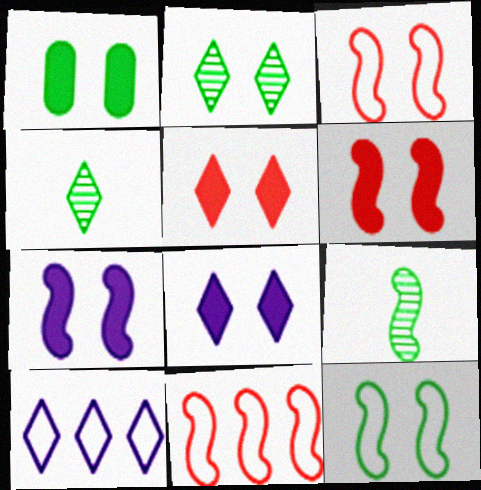[[1, 2, 12], 
[1, 5, 7], 
[1, 6, 8], 
[4, 5, 10], 
[7, 9, 11]]